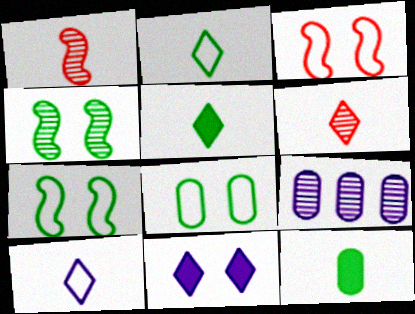[[1, 10, 12], 
[3, 5, 9], 
[4, 6, 9], 
[5, 6, 10]]